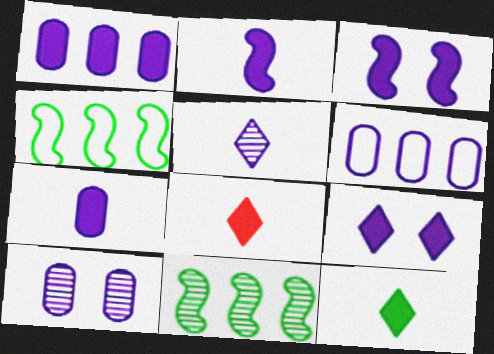[[1, 2, 9], 
[3, 5, 6], 
[4, 8, 10], 
[6, 7, 10]]